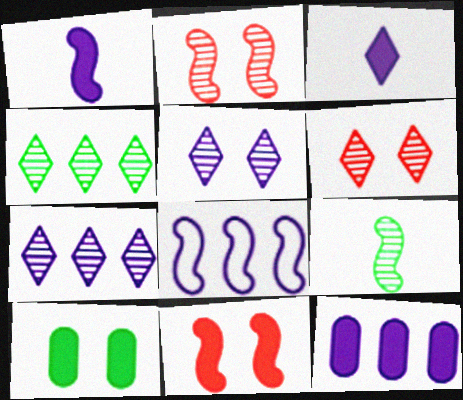[[7, 8, 12], 
[8, 9, 11]]